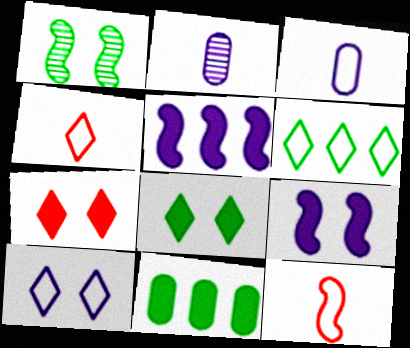[[1, 5, 12], 
[2, 5, 10], 
[4, 6, 10]]